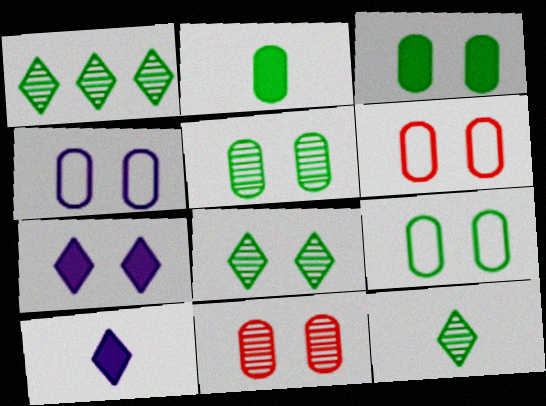[[1, 8, 12], 
[3, 4, 11], 
[3, 5, 9], 
[4, 6, 9]]